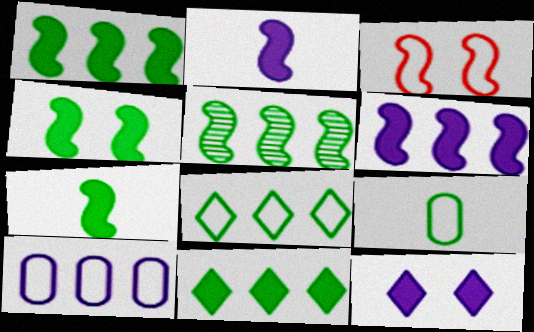[[1, 4, 7], 
[2, 3, 5]]